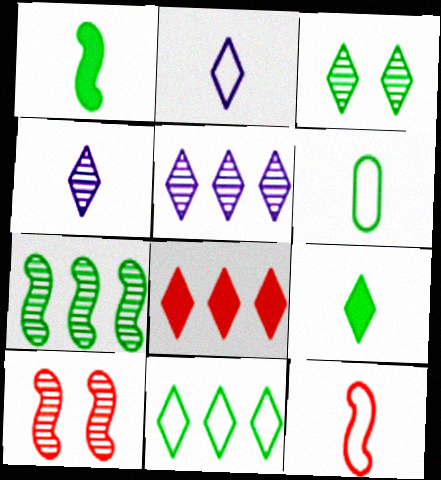[[2, 3, 8], 
[2, 6, 12], 
[3, 9, 11], 
[5, 8, 11]]